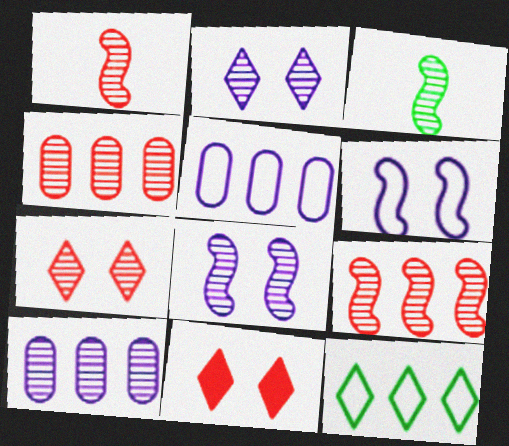[[1, 4, 7], 
[2, 3, 4], 
[3, 5, 11], 
[3, 7, 10], 
[3, 8, 9]]